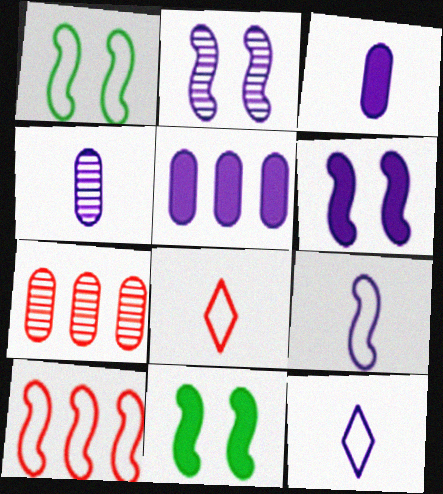[[1, 9, 10], 
[2, 5, 12], 
[7, 11, 12]]